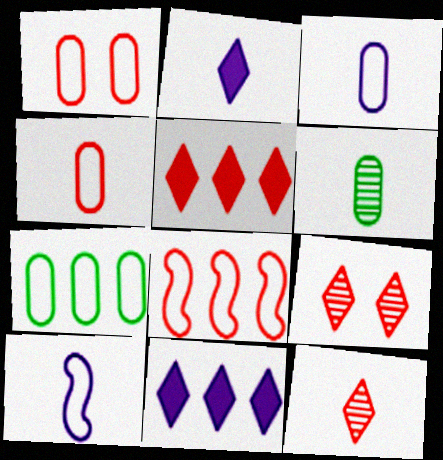[[1, 3, 7]]